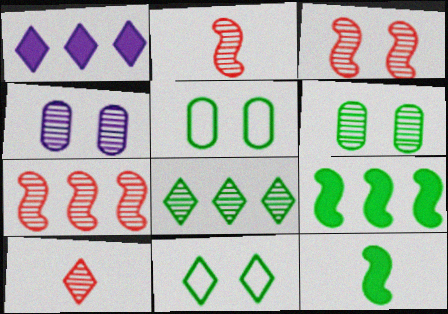[[1, 2, 5], 
[1, 10, 11], 
[2, 3, 7], 
[2, 4, 8], 
[5, 8, 12]]